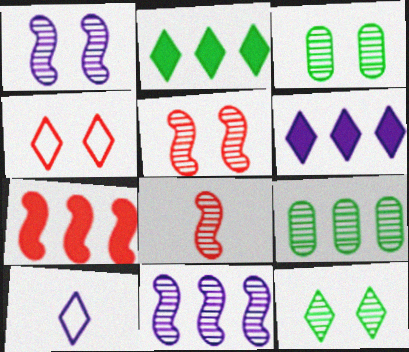[[3, 7, 10]]